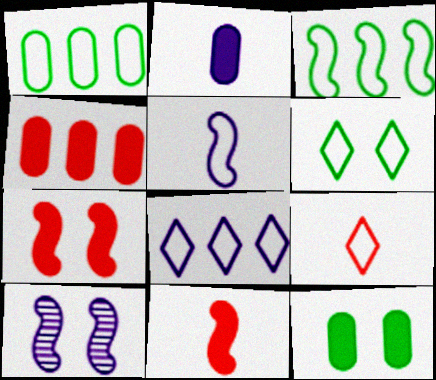[[2, 4, 12], 
[2, 8, 10], 
[3, 10, 11], 
[6, 8, 9]]